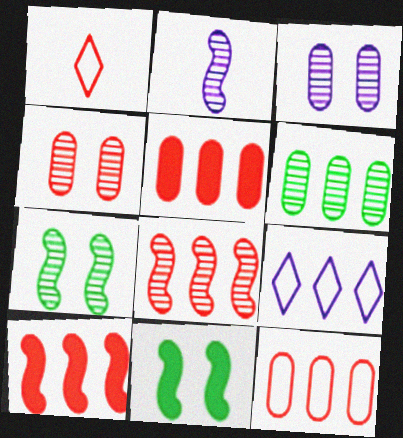[[1, 4, 10], 
[2, 7, 8], 
[6, 9, 10]]